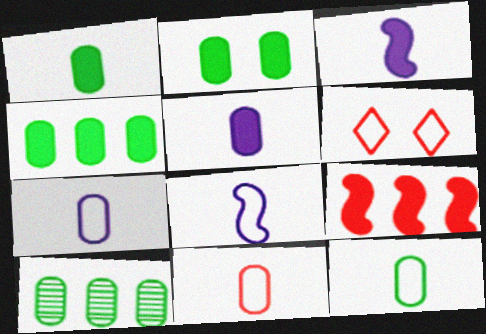[[1, 2, 4], 
[2, 10, 12], 
[3, 6, 10], 
[7, 11, 12]]